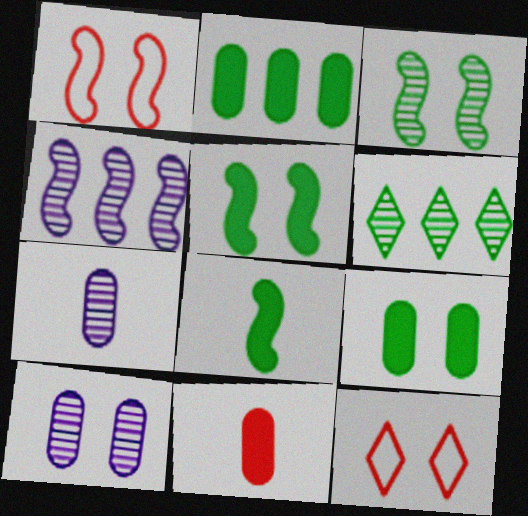[[1, 4, 8], 
[5, 10, 12]]